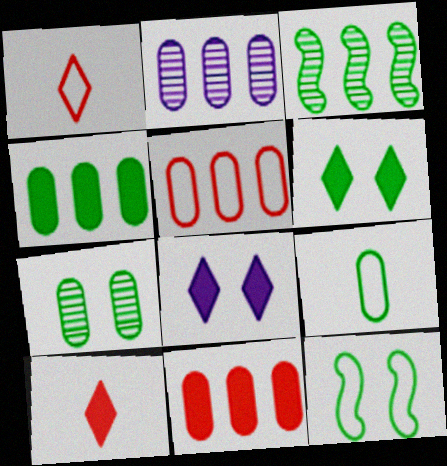[[2, 4, 5], 
[2, 10, 12], 
[3, 6, 9], 
[4, 7, 9], 
[6, 7, 12]]